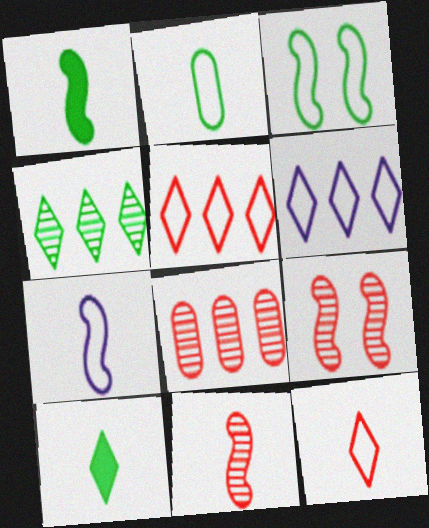[[1, 7, 11], 
[2, 7, 12]]